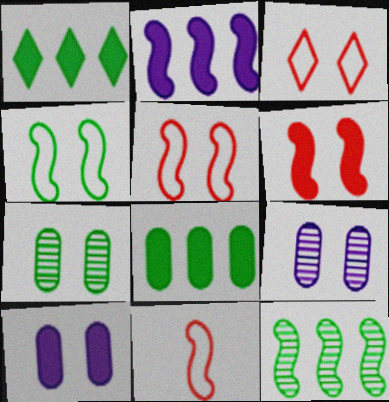[[1, 9, 11]]